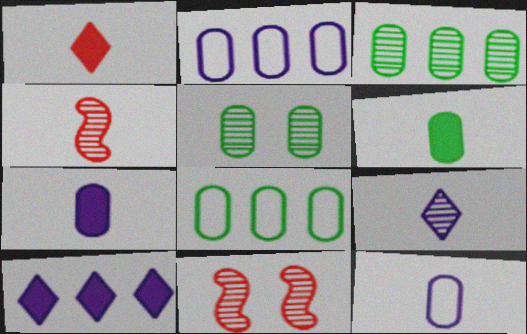[[3, 9, 11], 
[5, 6, 8]]